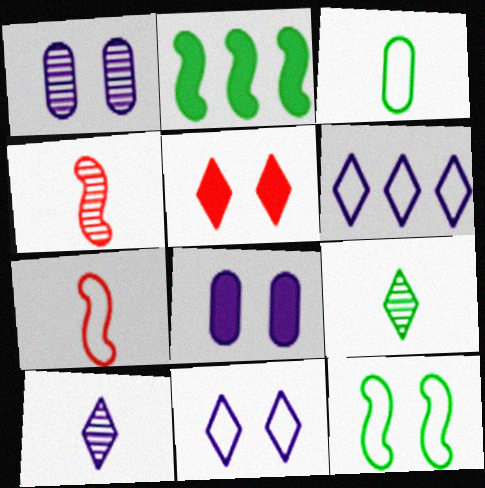[[1, 5, 12], 
[5, 6, 9]]